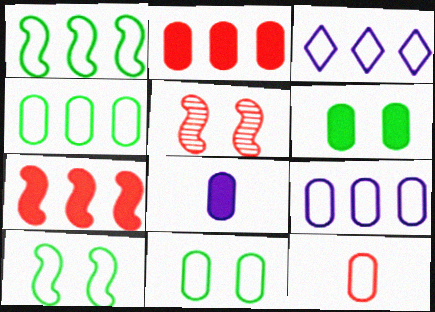[[2, 6, 8], 
[3, 10, 12], 
[9, 11, 12]]